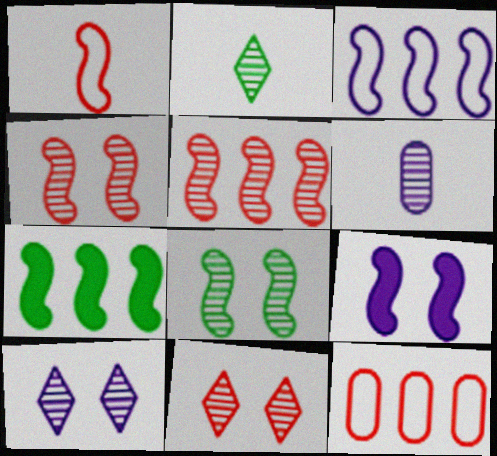[[2, 9, 12], 
[3, 5, 7]]